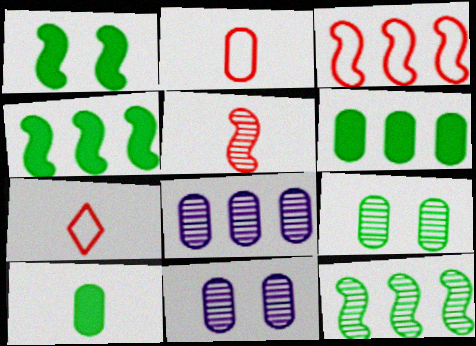[[1, 7, 8], 
[2, 6, 11], 
[4, 7, 11]]